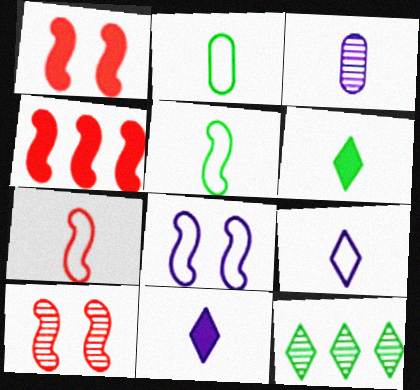[[2, 7, 9], 
[3, 6, 7], 
[3, 10, 12], 
[4, 7, 10]]